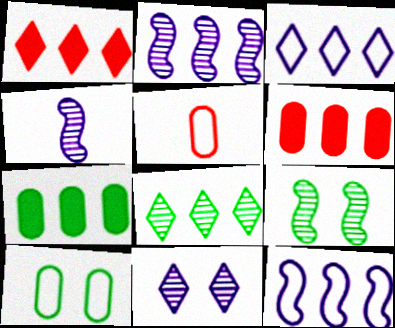[[1, 3, 8], 
[1, 4, 10], 
[6, 8, 12]]